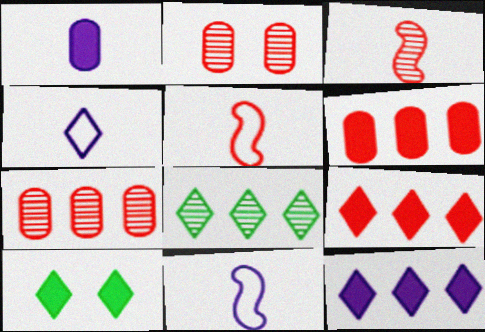[[2, 5, 9], 
[7, 10, 11]]